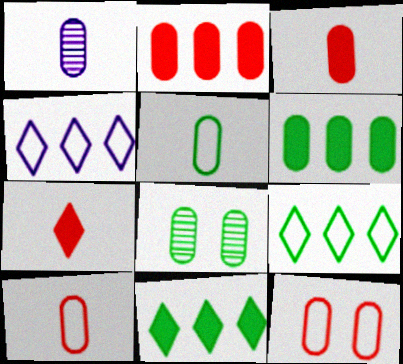[[1, 3, 5], 
[1, 6, 12], 
[5, 6, 8]]